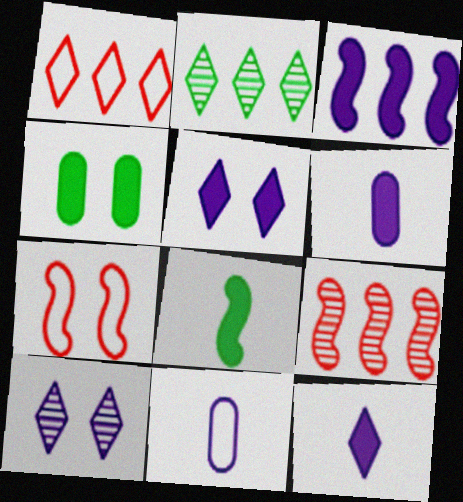[[2, 6, 7], 
[3, 5, 6], 
[3, 10, 11], 
[4, 7, 10]]